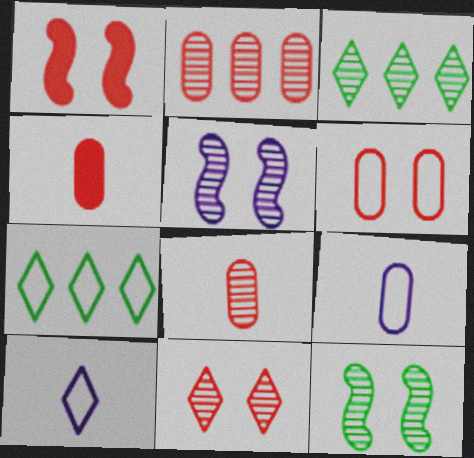[[1, 3, 9], 
[1, 6, 11], 
[2, 4, 6], 
[3, 5, 8], 
[4, 5, 7]]